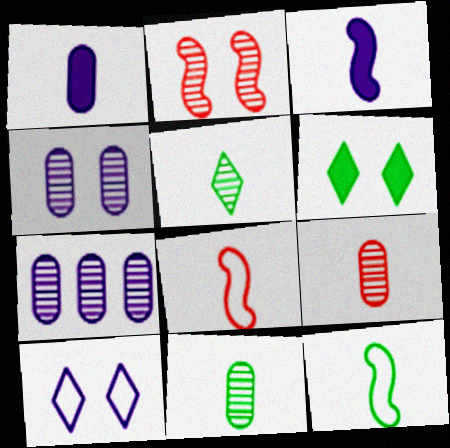[[1, 5, 8], 
[2, 5, 7], 
[3, 7, 10], 
[6, 7, 8]]